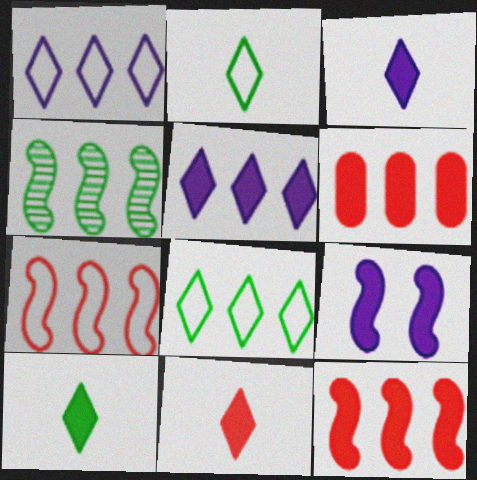[[1, 4, 6], 
[3, 10, 11], 
[6, 9, 10]]